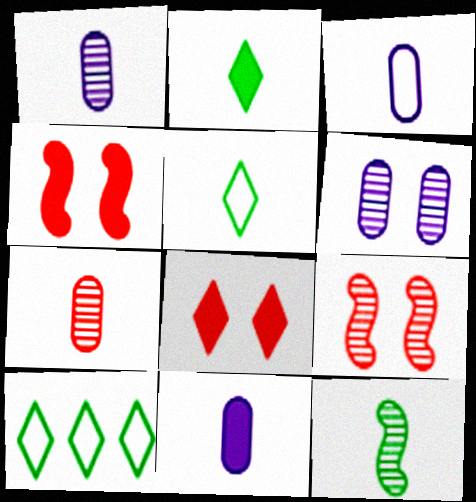[[1, 3, 11], 
[1, 4, 10], 
[9, 10, 11]]